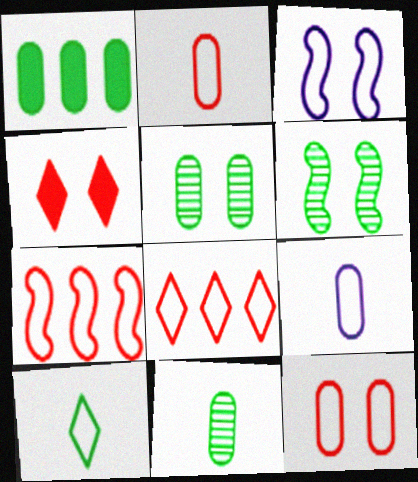[[1, 6, 10], 
[3, 4, 5]]